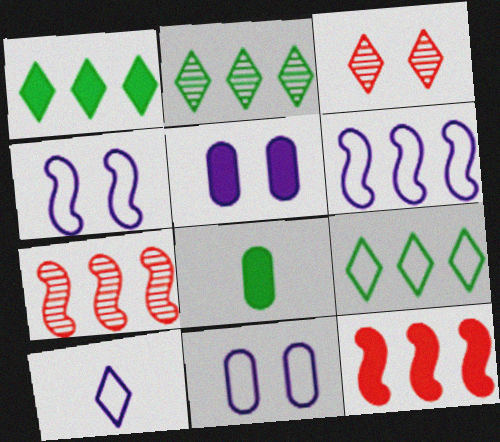[[1, 2, 9], 
[1, 3, 10], 
[3, 6, 8], 
[6, 10, 11]]